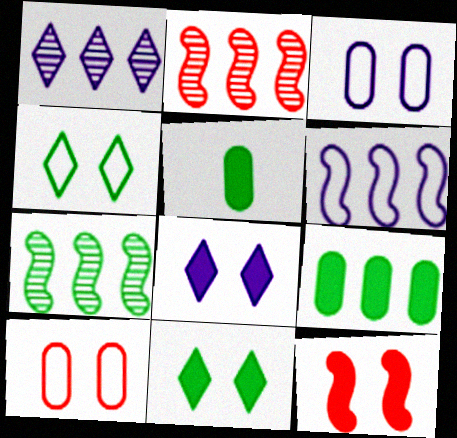[[4, 5, 7]]